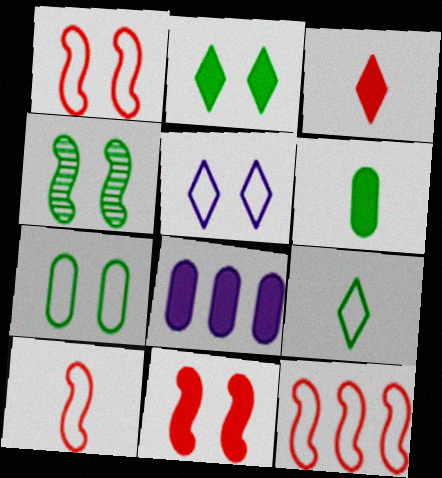[[1, 5, 7], 
[1, 10, 12], 
[2, 4, 7]]